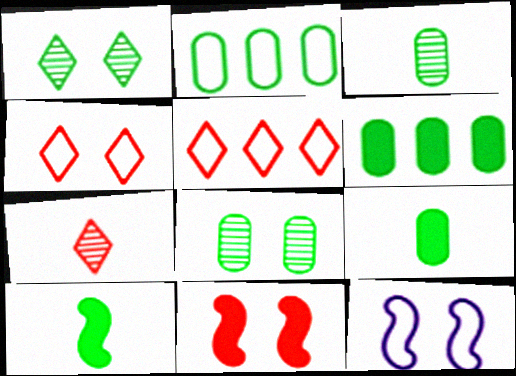[[1, 2, 10], 
[2, 8, 9], 
[6, 7, 12]]